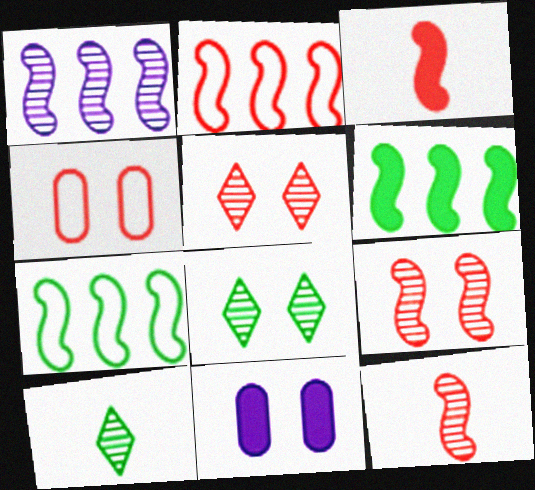[[1, 2, 6], 
[2, 3, 9], 
[2, 10, 11]]